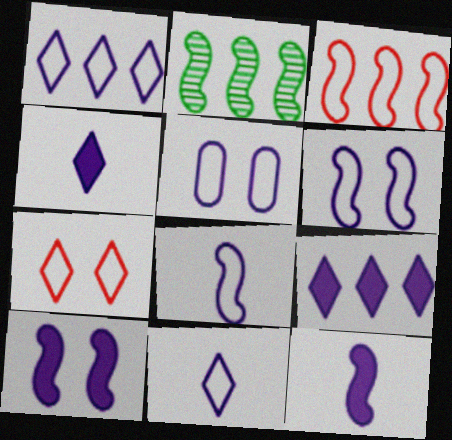[[1, 5, 8]]